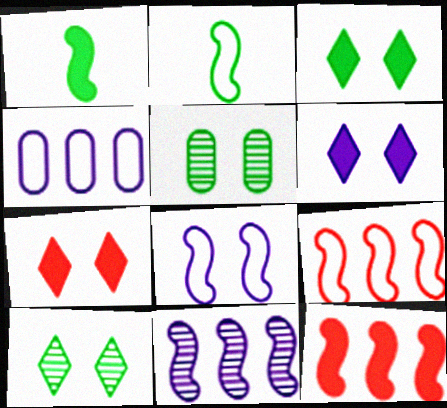[[2, 8, 9], 
[3, 6, 7], 
[5, 7, 8]]